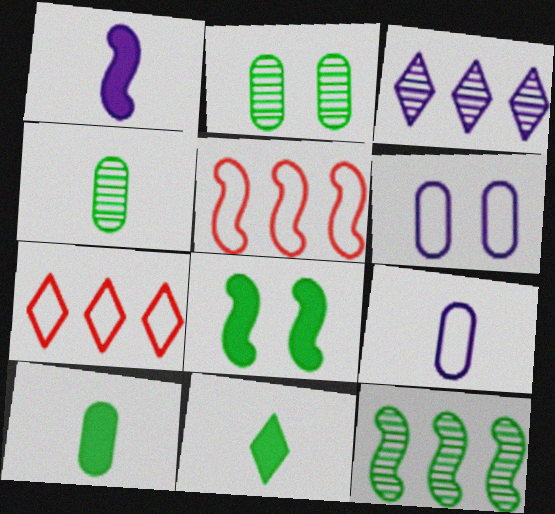[[1, 2, 7], 
[1, 3, 6]]